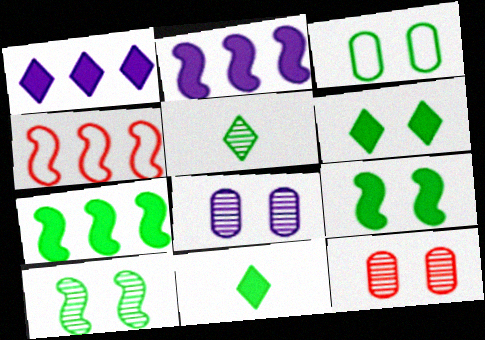[[3, 5, 7], 
[3, 6, 10], 
[4, 8, 11]]